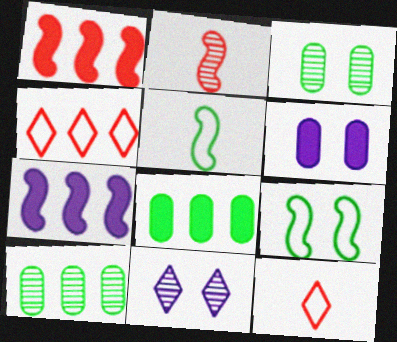[[2, 7, 9], 
[2, 10, 11], 
[3, 7, 12], 
[4, 7, 10]]